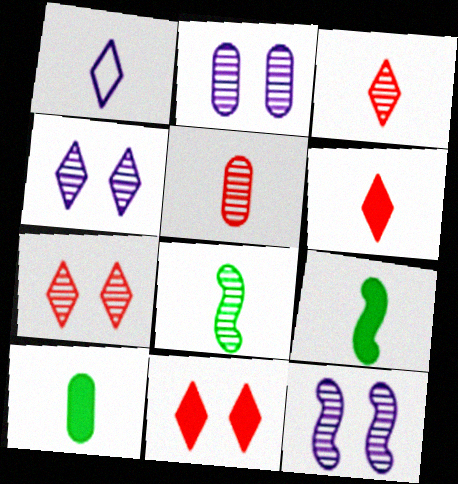[[1, 5, 9], 
[2, 4, 12]]